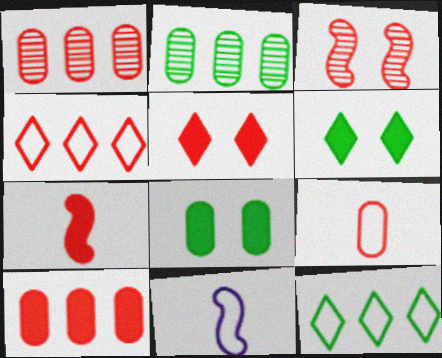[[1, 6, 11], 
[2, 5, 11], 
[5, 7, 10]]